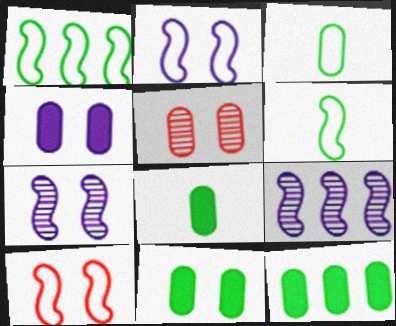[[8, 11, 12]]